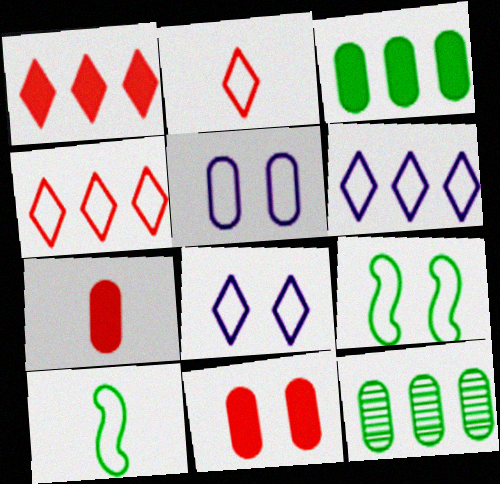[[4, 5, 10], 
[5, 7, 12]]